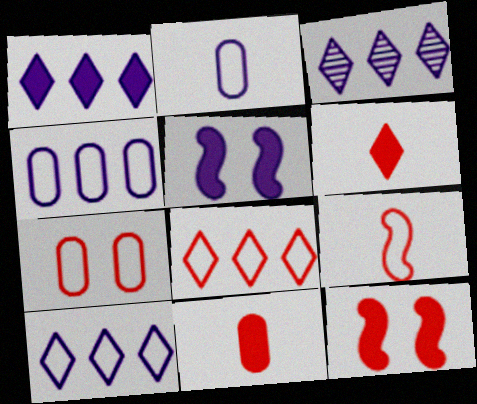[[1, 3, 10], 
[2, 3, 5], 
[7, 8, 9]]